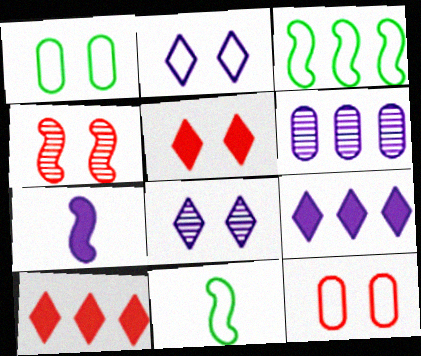[[2, 6, 7], 
[3, 4, 7], 
[3, 6, 10], 
[4, 5, 12], 
[5, 6, 11]]